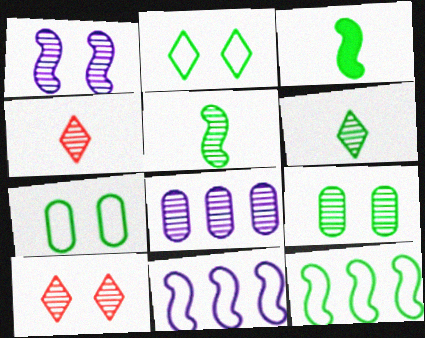[[1, 9, 10], 
[5, 8, 10]]